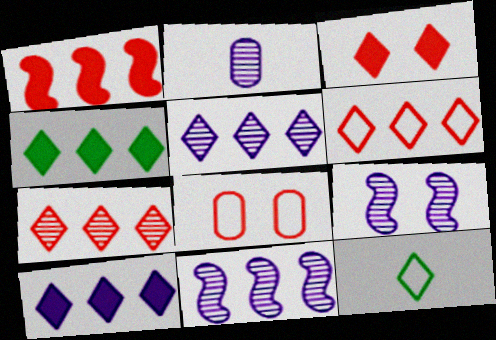[[2, 5, 9], 
[3, 5, 12], 
[4, 5, 6]]